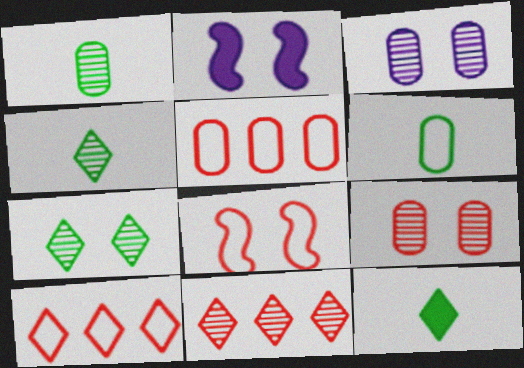[[1, 2, 10], 
[2, 4, 5], 
[2, 6, 11]]